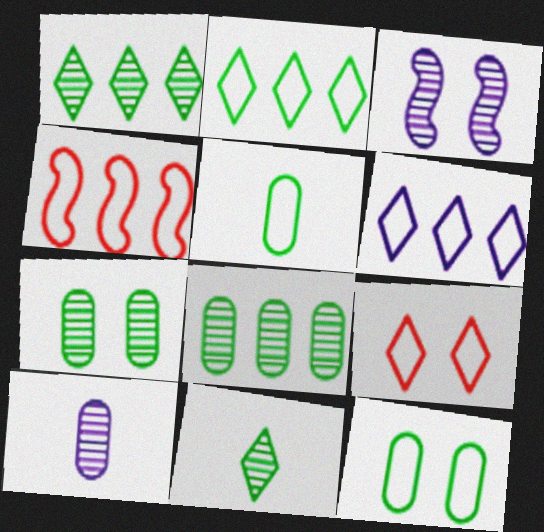[]